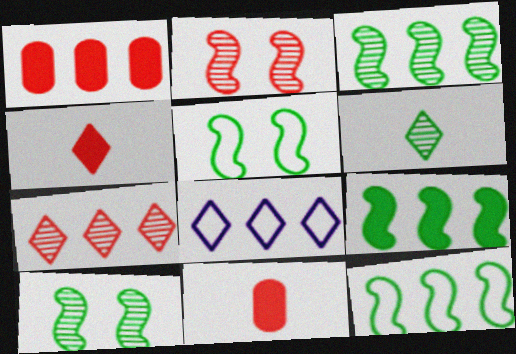[[1, 3, 8], 
[3, 9, 12], 
[8, 10, 11]]